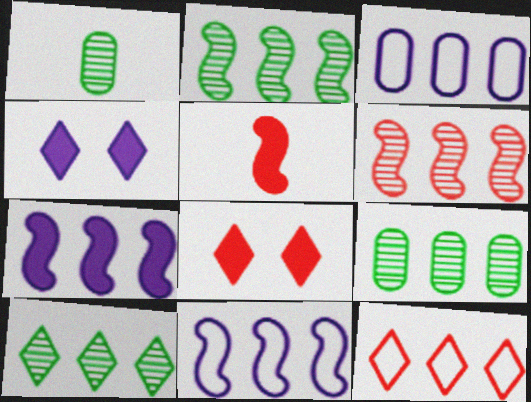[[1, 8, 11], 
[2, 9, 10], 
[7, 9, 12]]